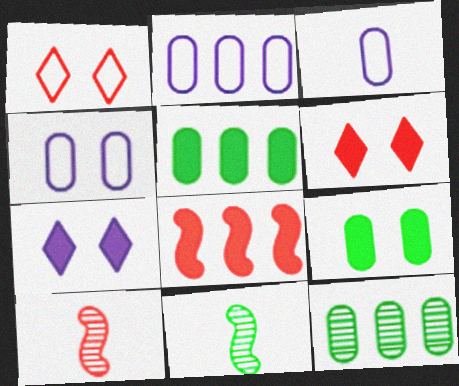[[2, 3, 4], 
[2, 6, 11]]